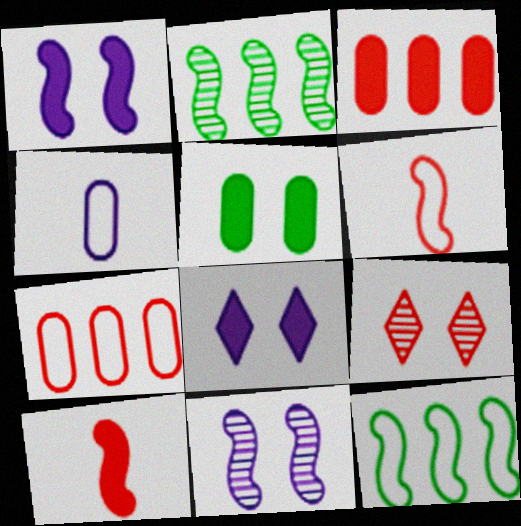[[1, 2, 6], 
[3, 6, 9], 
[7, 9, 10], 
[10, 11, 12]]